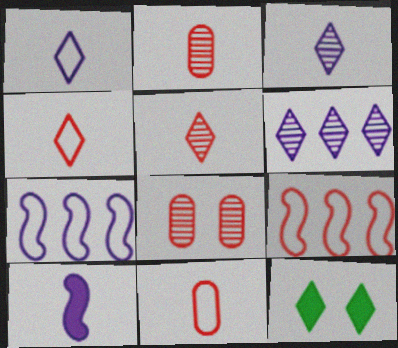[[2, 7, 12], 
[4, 6, 12]]